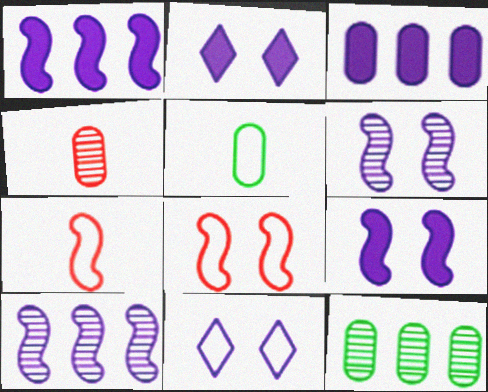[[2, 7, 12]]